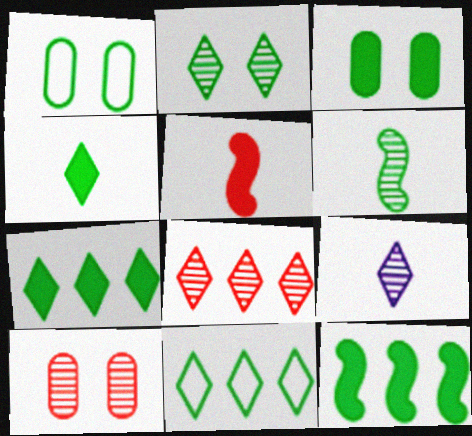[[1, 6, 7], 
[2, 4, 11], 
[2, 8, 9], 
[3, 4, 12], 
[3, 6, 11]]